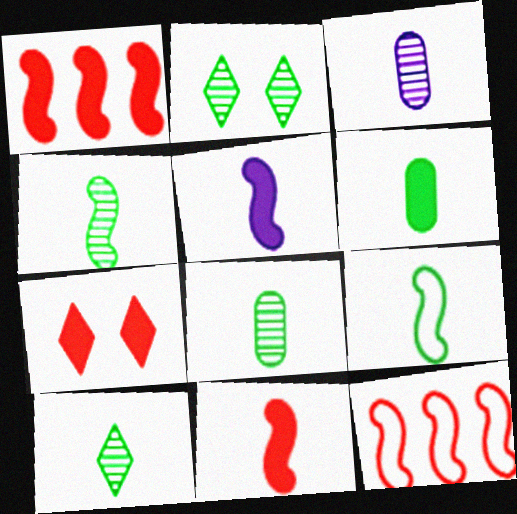[[4, 8, 10], 
[6, 9, 10]]